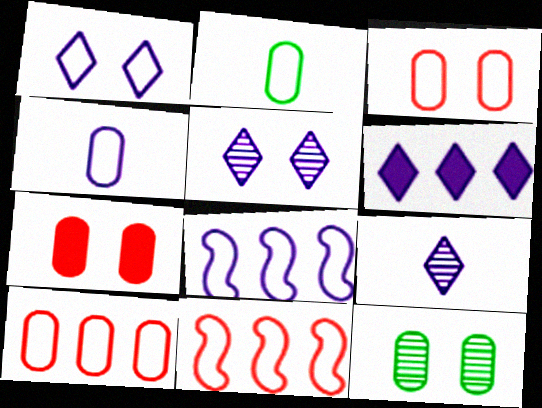[[1, 2, 11], 
[1, 4, 8], 
[1, 6, 9]]